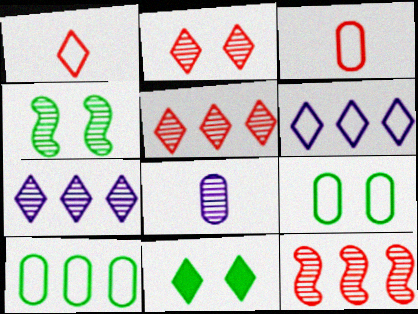[[1, 7, 11], 
[4, 5, 8], 
[4, 9, 11]]